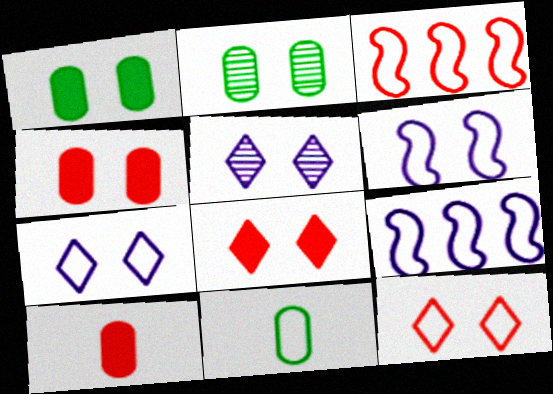[[2, 6, 8], 
[3, 7, 11], 
[9, 11, 12]]